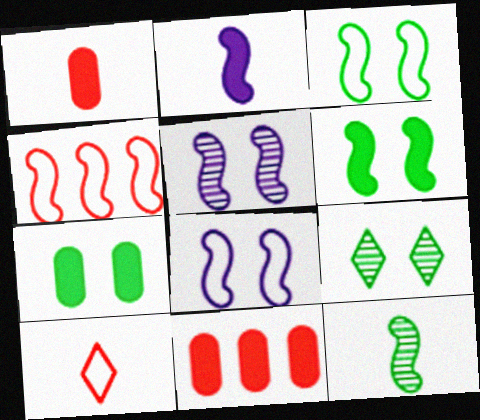[[3, 7, 9]]